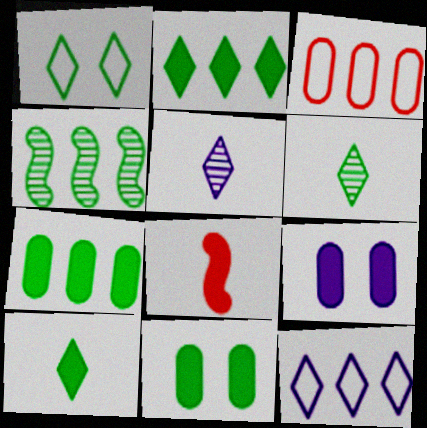[[1, 2, 6], 
[2, 8, 9]]